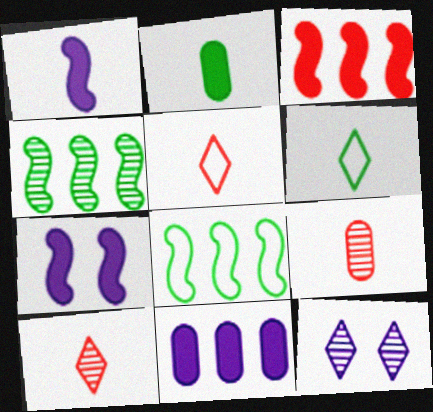[[1, 6, 9], 
[4, 9, 12]]